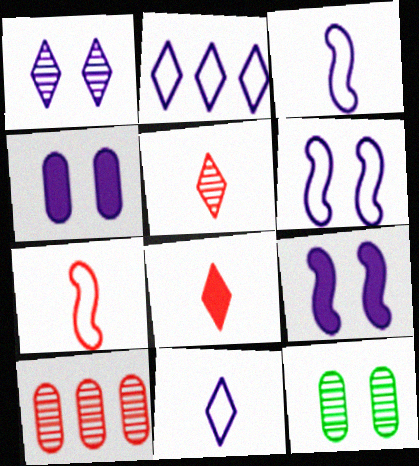[[1, 4, 6]]